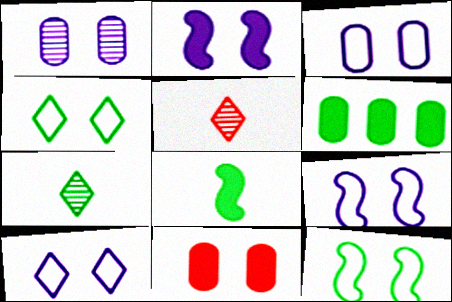[[1, 2, 10], 
[3, 9, 10], 
[5, 6, 9], 
[6, 7, 12]]